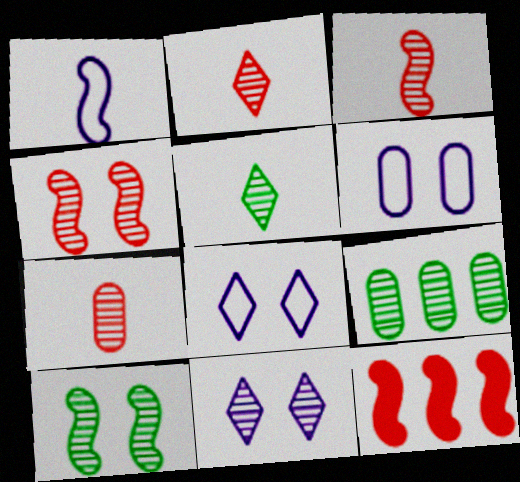[[1, 10, 12], 
[2, 3, 7], 
[3, 9, 11], 
[5, 6, 12], 
[5, 9, 10]]